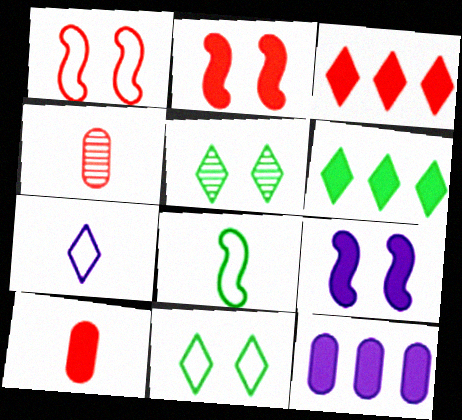[[1, 3, 4], 
[2, 3, 10], 
[3, 5, 7], 
[6, 9, 10]]